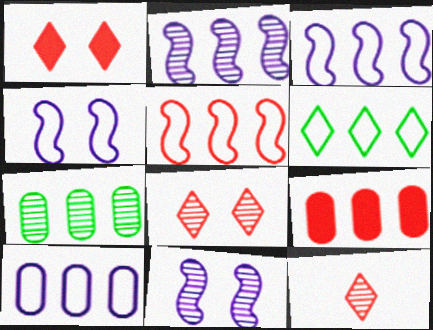[[2, 6, 9], 
[5, 6, 10], 
[7, 9, 10], 
[7, 11, 12]]